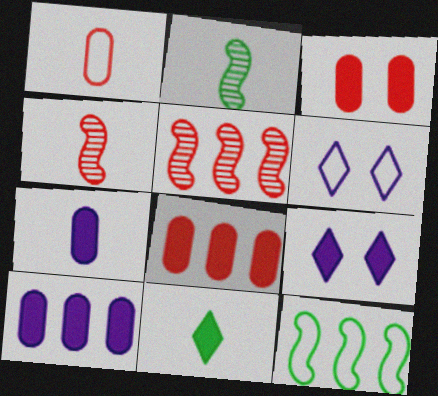[[1, 6, 12], 
[2, 6, 8]]